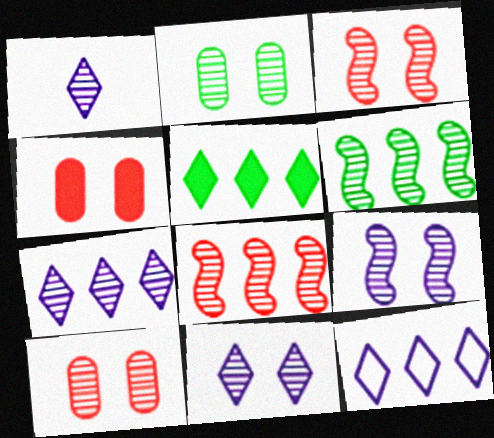[[1, 2, 8], 
[1, 6, 10], 
[1, 7, 11], 
[2, 3, 11]]